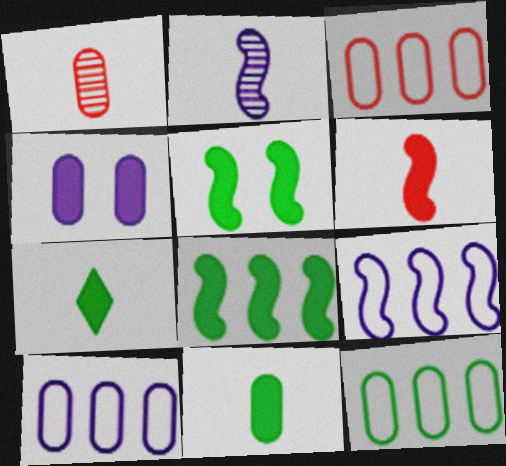[[1, 4, 12], 
[3, 10, 12]]